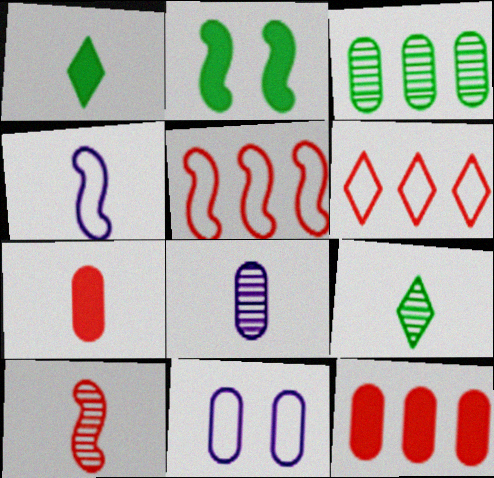[[2, 6, 8], 
[3, 7, 11], 
[4, 7, 9], 
[8, 9, 10]]